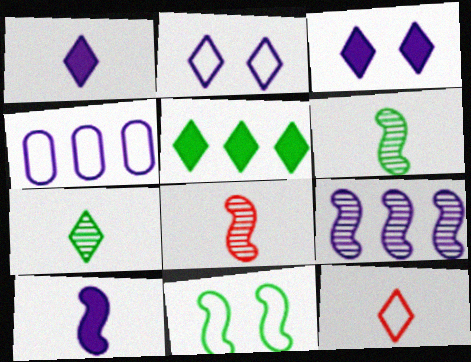[[1, 7, 12], 
[4, 11, 12]]